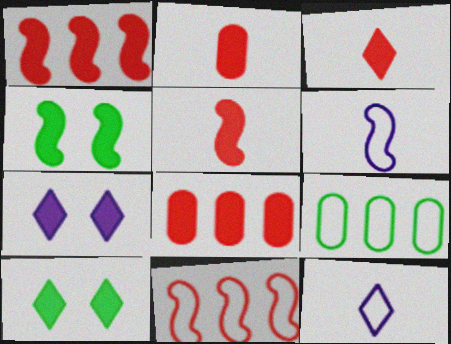[[2, 3, 5]]